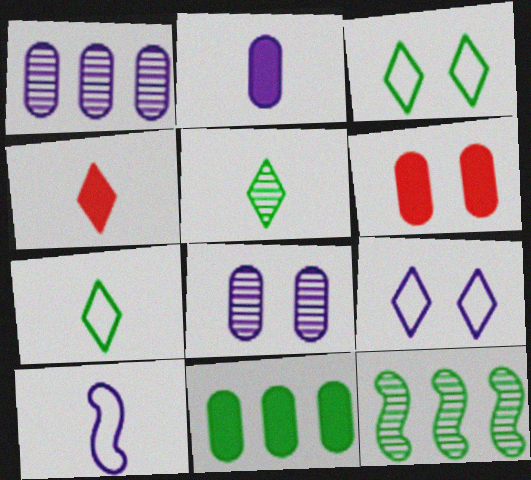[[2, 6, 11]]